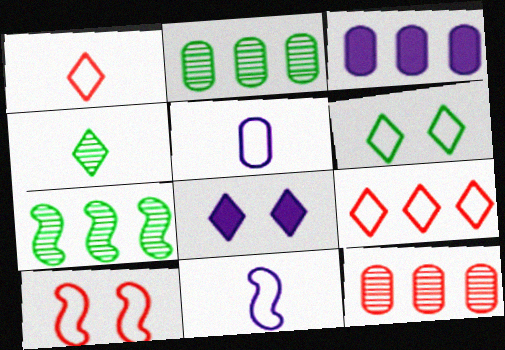[[3, 4, 10], 
[3, 7, 9], 
[4, 8, 9]]